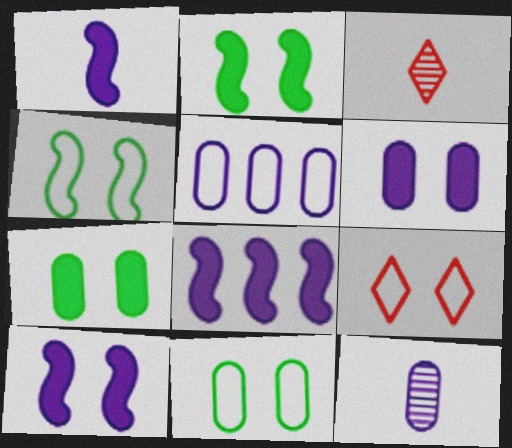[[1, 8, 10], 
[2, 3, 5], 
[3, 8, 11], 
[5, 6, 12]]